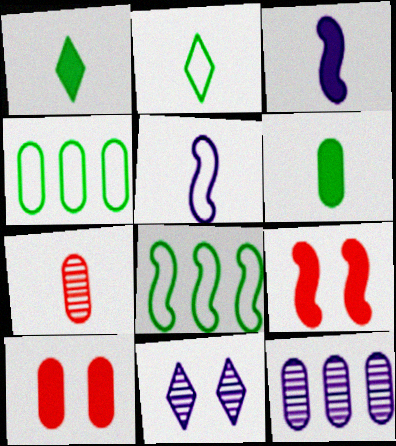[[1, 5, 7], 
[2, 3, 7], 
[2, 9, 12]]